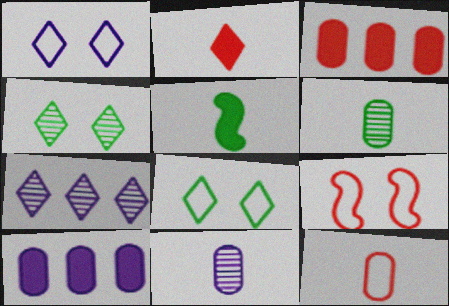[[2, 7, 8]]